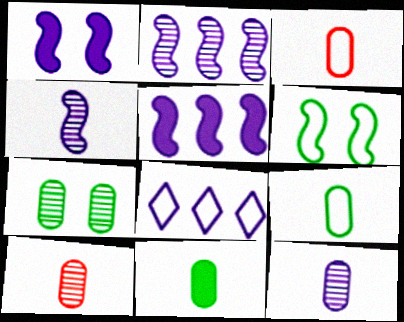[[1, 8, 12], 
[3, 6, 8], 
[3, 11, 12]]